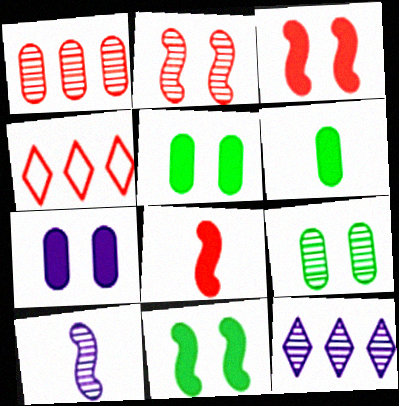[[4, 5, 10]]